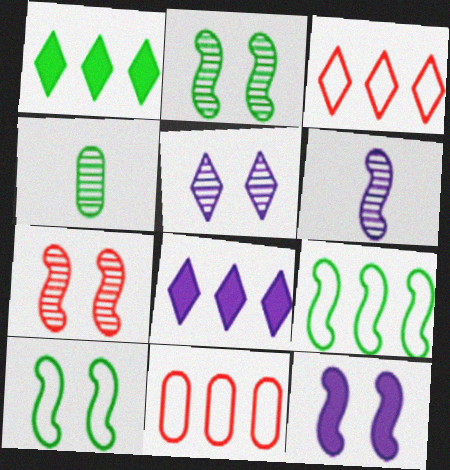[[1, 4, 10], 
[3, 4, 12], 
[7, 10, 12]]